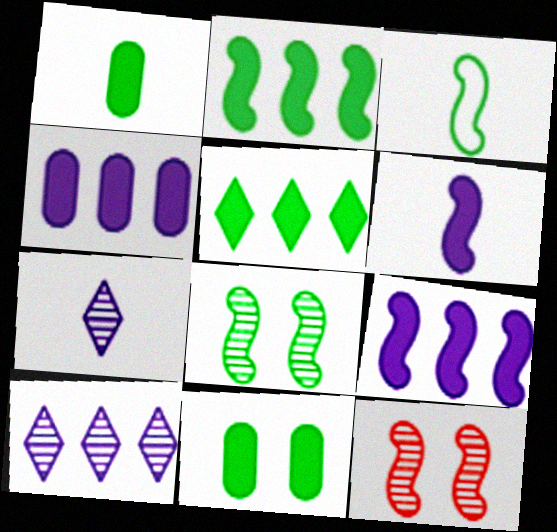[[2, 3, 8], 
[3, 9, 12]]